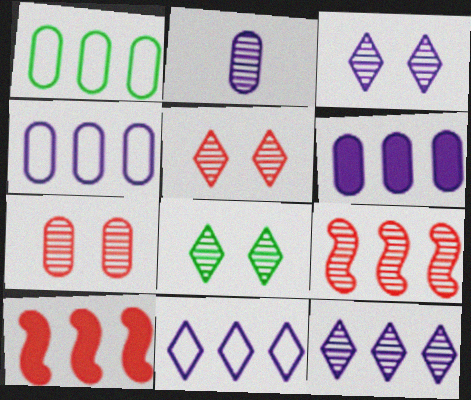[[1, 10, 12], 
[2, 8, 9], 
[3, 5, 8]]